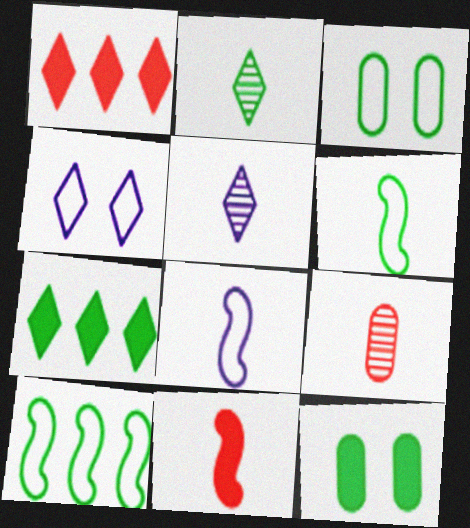[[1, 2, 4], 
[2, 10, 12]]